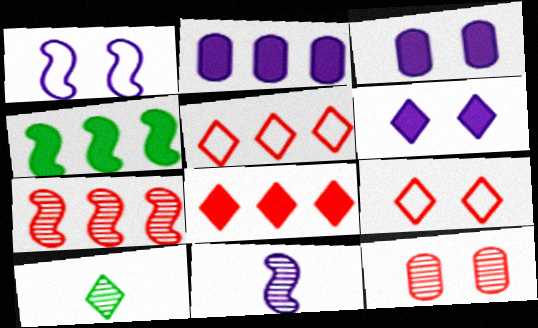[[2, 4, 8], 
[5, 6, 10]]